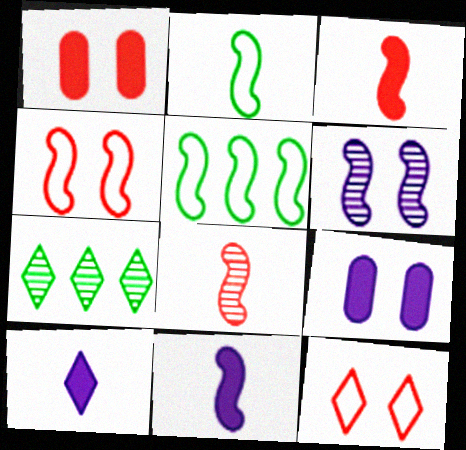[[2, 8, 11], 
[3, 5, 6], 
[7, 10, 12]]